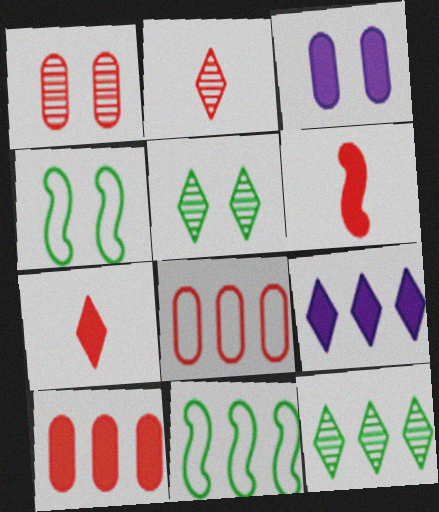[[2, 3, 11]]